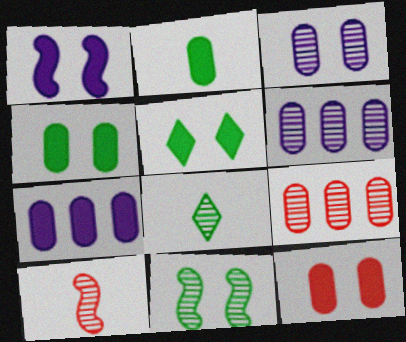[[1, 5, 12], 
[2, 7, 12]]